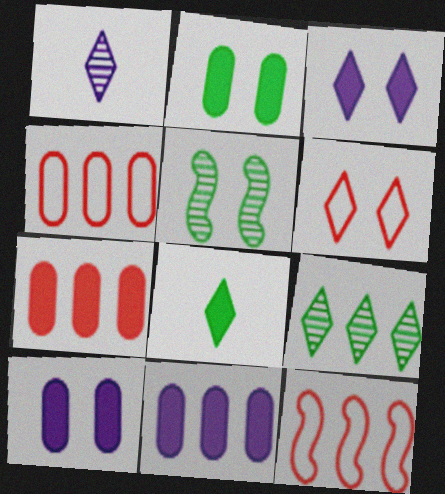[[1, 2, 12], 
[5, 6, 10], 
[9, 11, 12]]